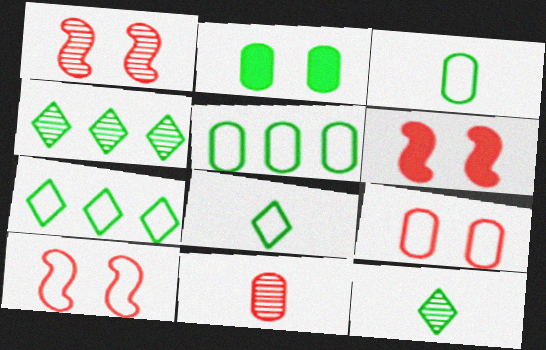[[1, 6, 10]]